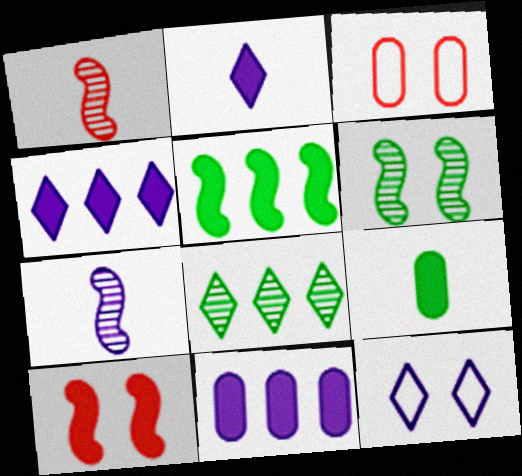[[4, 9, 10], 
[7, 11, 12]]